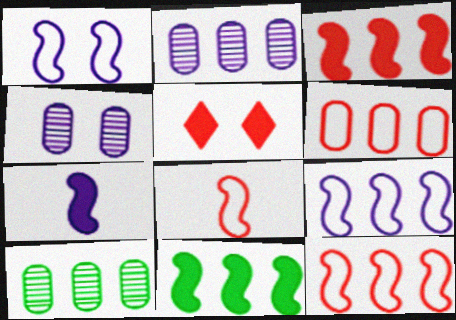[]